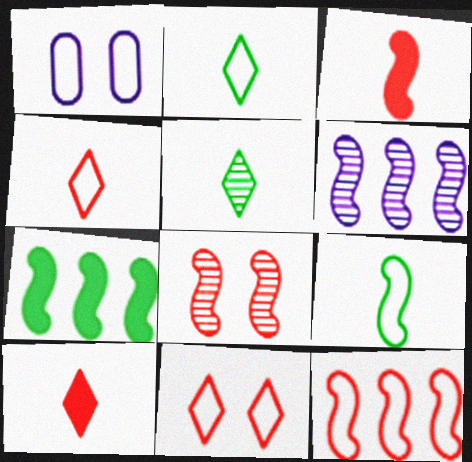[[1, 2, 12], 
[3, 8, 12], 
[6, 7, 12]]